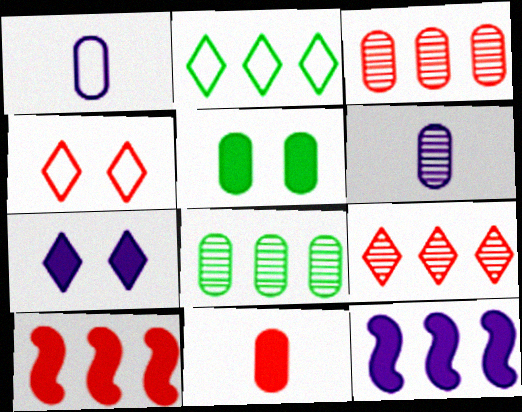[[1, 3, 5], 
[2, 3, 12]]